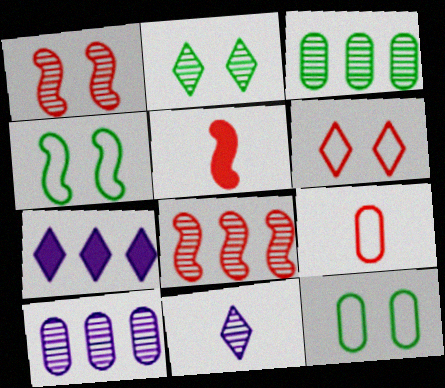[[1, 3, 11]]